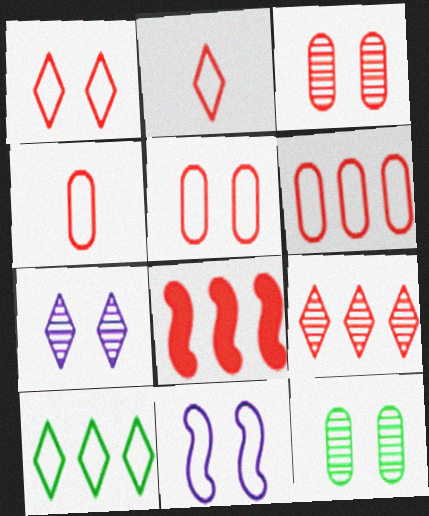[[2, 3, 8], 
[4, 5, 6], 
[4, 10, 11], 
[6, 8, 9]]